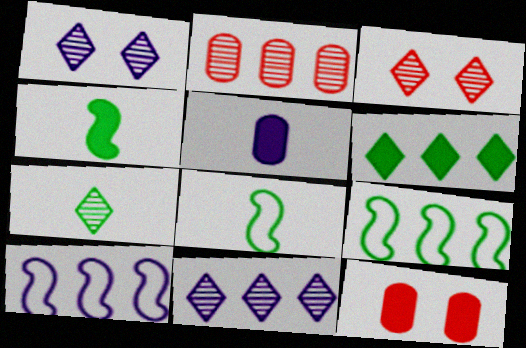[[1, 5, 10], 
[2, 6, 10], 
[3, 5, 9], 
[3, 7, 11], 
[7, 10, 12], 
[8, 11, 12]]